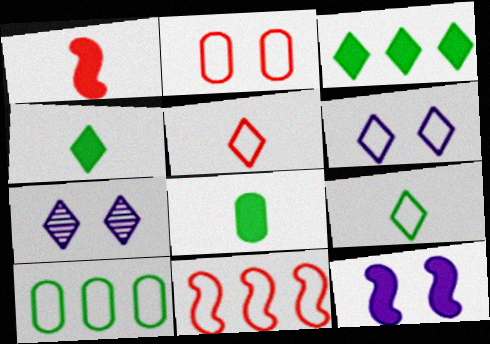[[1, 7, 10], 
[2, 5, 11], 
[3, 5, 7], 
[7, 8, 11]]